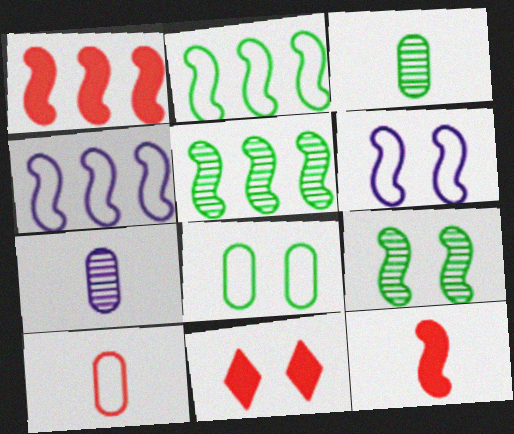[[1, 4, 5], 
[2, 7, 11], 
[3, 4, 11], 
[4, 9, 12], 
[5, 6, 12]]